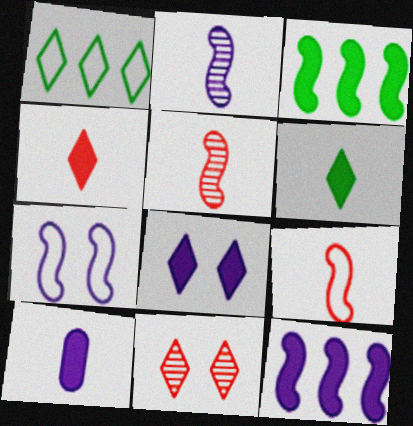[[2, 7, 12], 
[3, 5, 7], 
[8, 10, 12]]